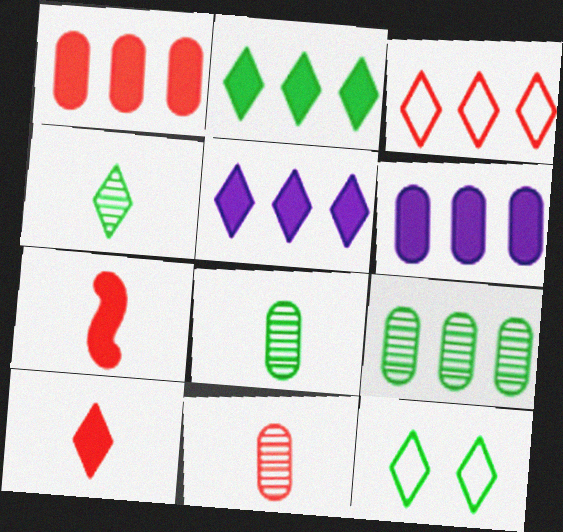[[2, 4, 12]]